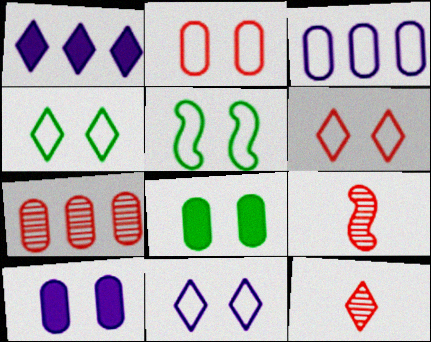[[1, 4, 12], 
[2, 5, 11], 
[4, 6, 11]]